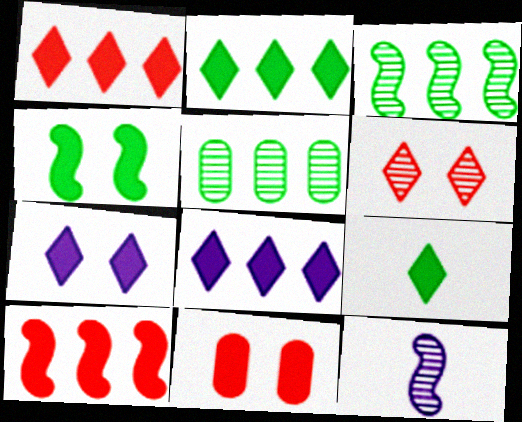[[1, 2, 8], 
[1, 7, 9], 
[4, 7, 11], 
[5, 6, 12]]